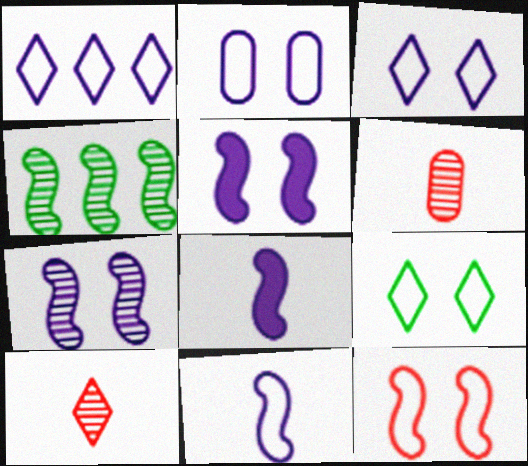[[1, 2, 11], 
[2, 9, 12], 
[4, 8, 12]]